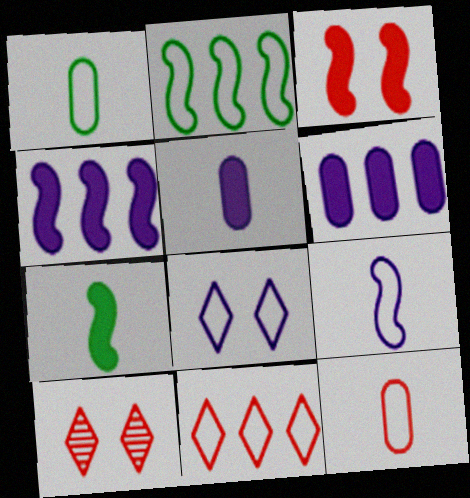[[1, 4, 10], 
[2, 5, 10], 
[2, 8, 12], 
[3, 4, 7]]